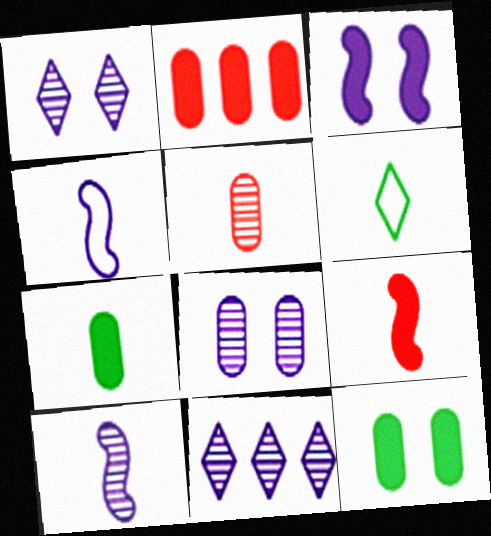[[8, 10, 11]]